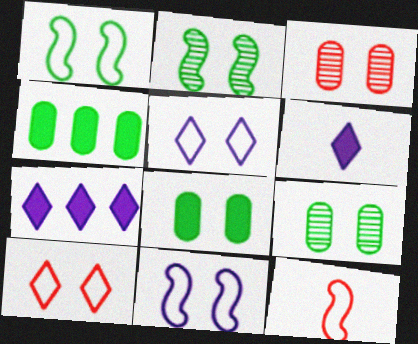[[7, 9, 12]]